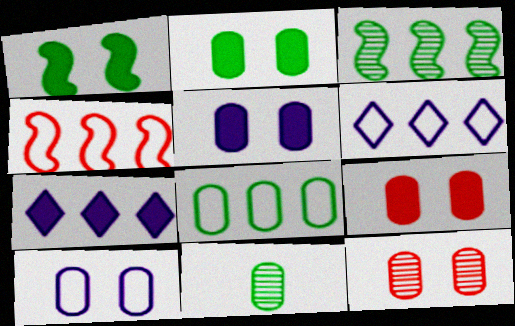[[2, 5, 9], 
[2, 8, 11], 
[2, 10, 12], 
[4, 6, 8]]